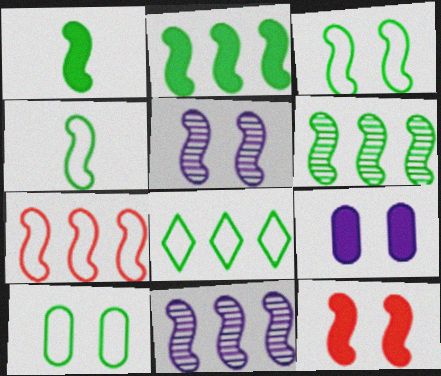[[1, 3, 6], 
[1, 5, 7], 
[2, 7, 11], 
[3, 5, 12], 
[4, 8, 10], 
[4, 11, 12]]